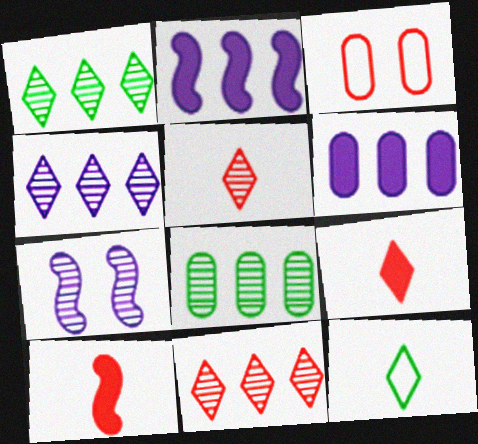[[1, 4, 11], 
[3, 10, 11], 
[5, 7, 8]]